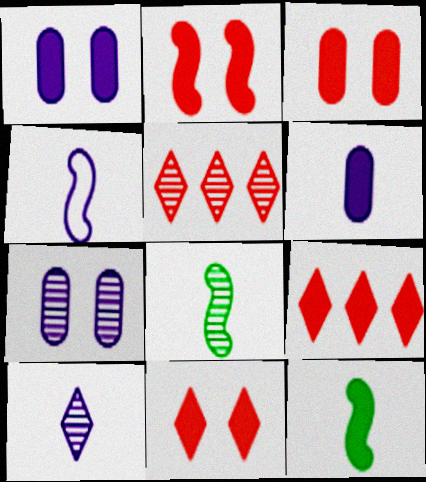[[1, 9, 12], 
[2, 3, 11], 
[4, 6, 10], 
[5, 7, 8]]